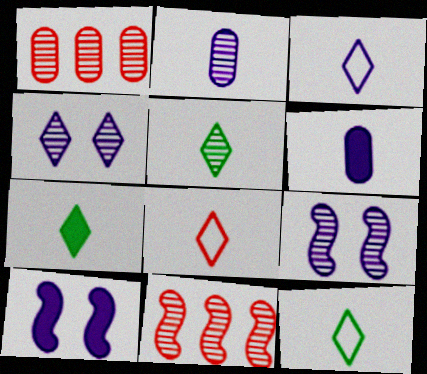[[1, 5, 9], 
[1, 10, 12], 
[3, 8, 12], 
[5, 7, 12]]